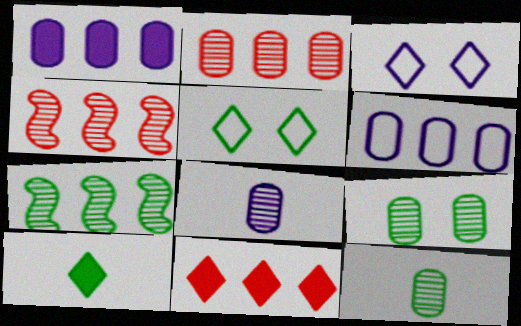[[2, 8, 9], 
[6, 7, 11]]